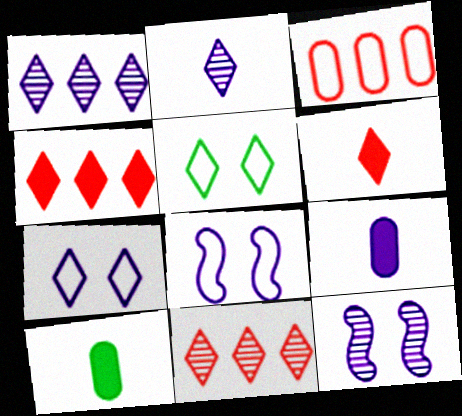[[1, 5, 6], 
[1, 8, 9], 
[2, 4, 5], 
[8, 10, 11]]